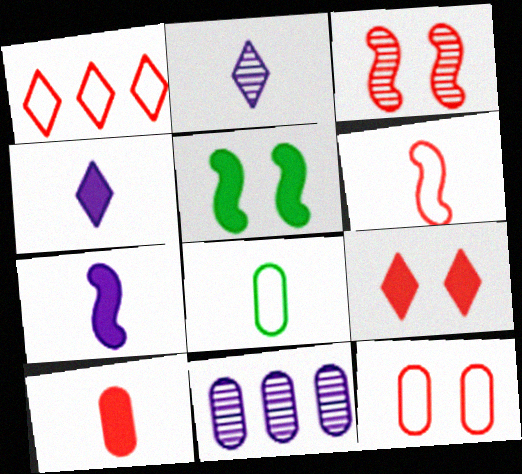[[1, 3, 10], 
[1, 6, 12], 
[3, 9, 12]]